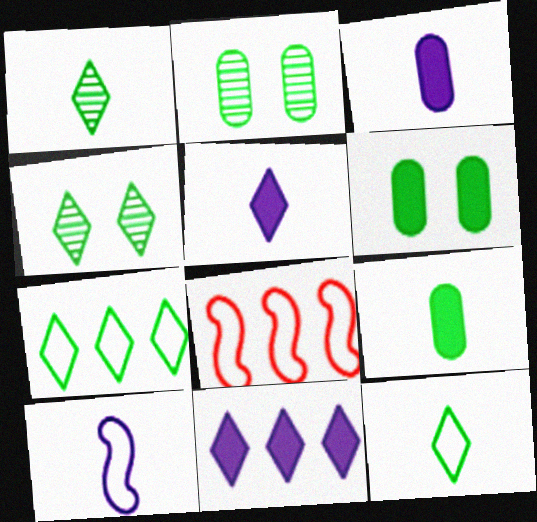[[2, 5, 8], 
[3, 4, 8]]